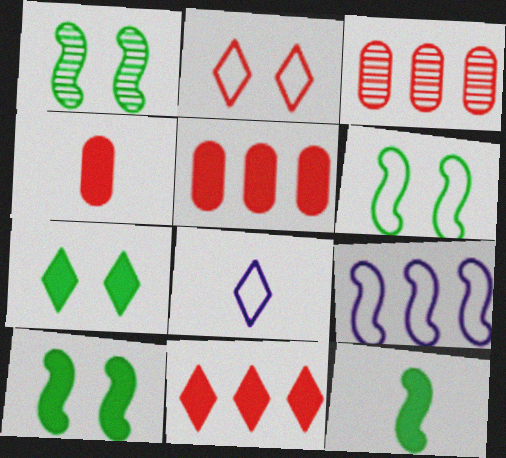[[1, 5, 8], 
[1, 6, 10], 
[3, 8, 10]]